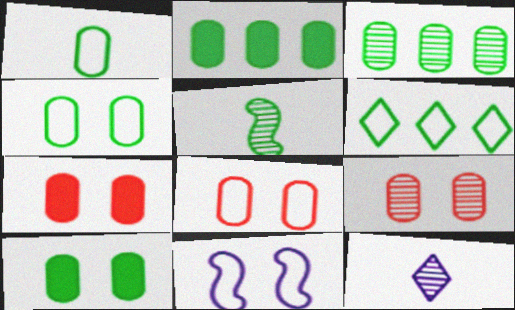[[1, 3, 10], 
[5, 6, 10], 
[7, 8, 9]]